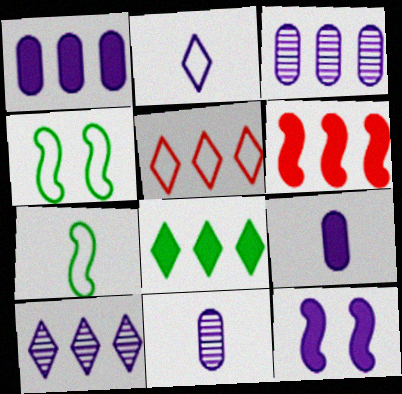[[1, 6, 8], 
[2, 3, 12], 
[5, 8, 10]]